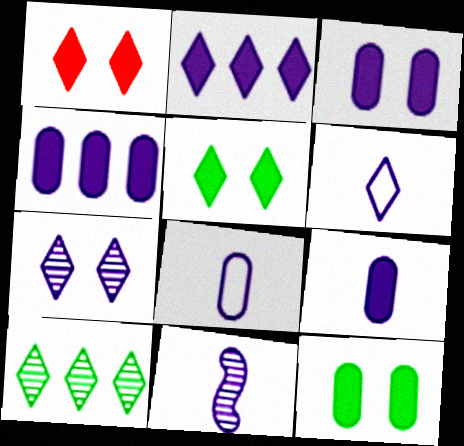[[1, 6, 10], 
[2, 6, 7], 
[3, 4, 9], 
[6, 9, 11]]